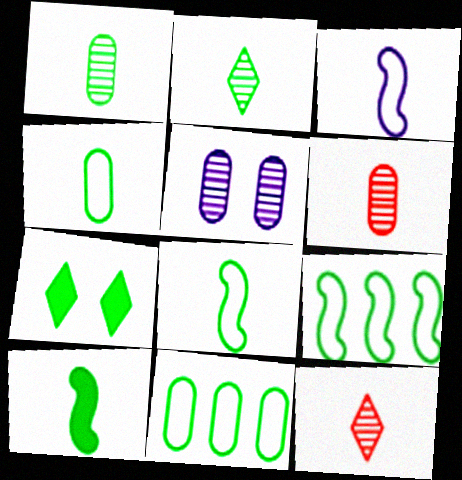[[1, 7, 9], 
[2, 4, 10]]